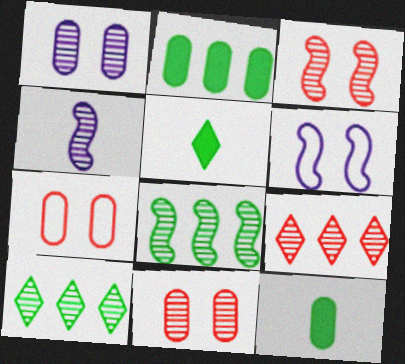[[3, 4, 8], 
[4, 10, 11], 
[6, 9, 12]]